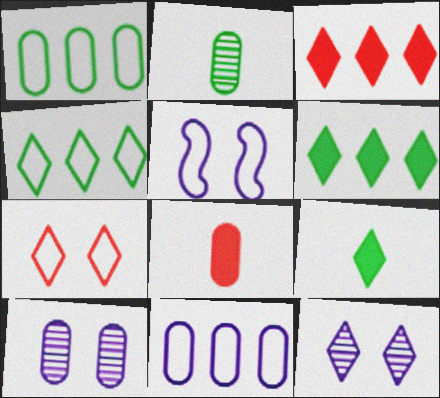[[1, 8, 10], 
[2, 3, 5]]